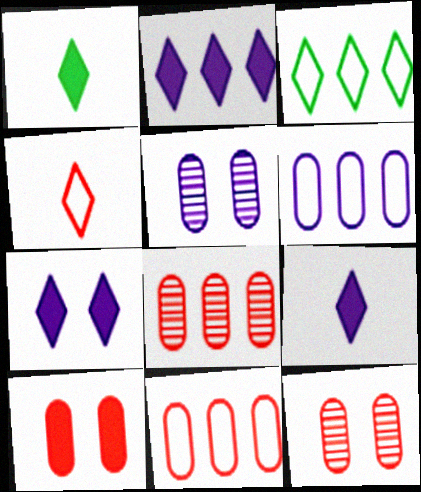[[2, 7, 9]]